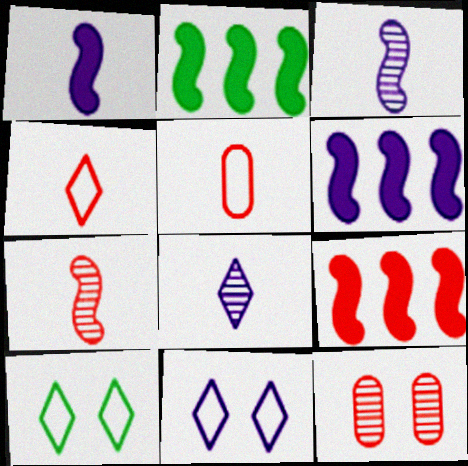[[2, 6, 9], 
[4, 9, 12]]